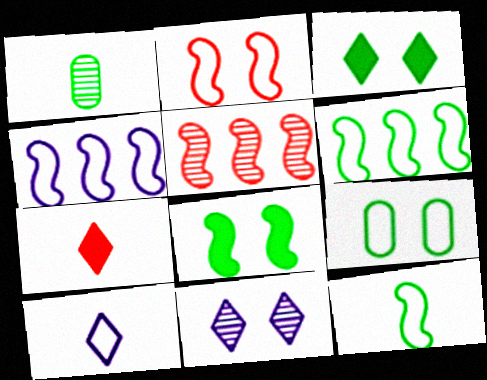[[1, 3, 6], 
[1, 5, 11], 
[2, 4, 12]]